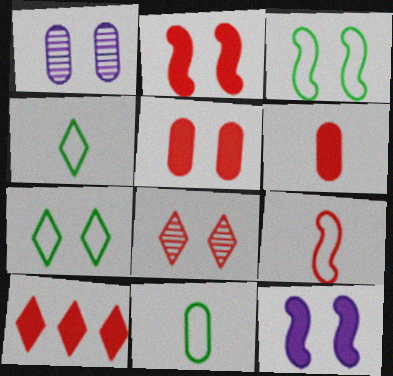[[1, 2, 7], 
[2, 6, 10]]